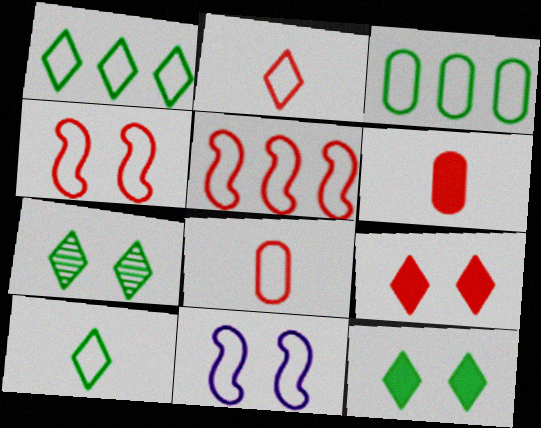[[1, 8, 11], 
[2, 3, 11]]